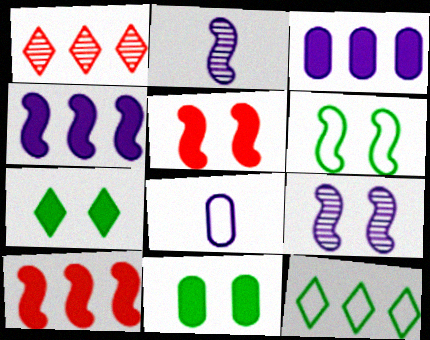[[2, 6, 10], 
[5, 6, 9]]